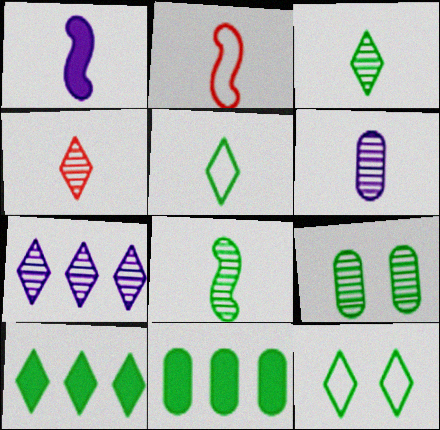[[1, 2, 8], 
[3, 10, 12], 
[4, 6, 8], 
[8, 11, 12]]